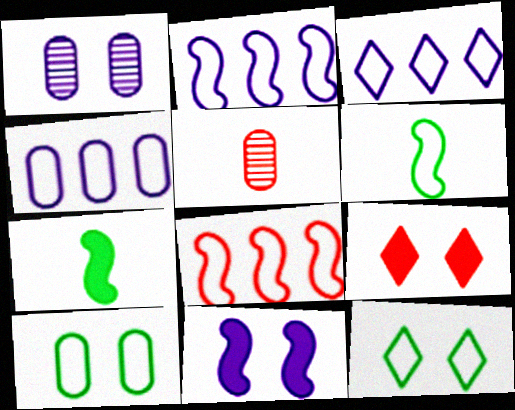[[2, 3, 4], 
[5, 8, 9]]